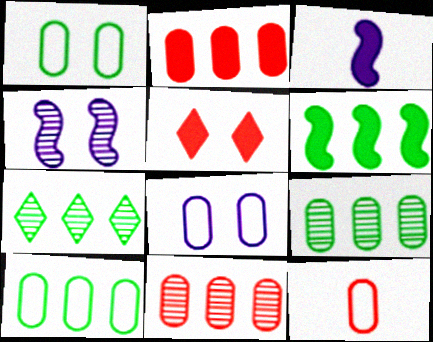[[1, 4, 5], 
[6, 7, 10], 
[8, 10, 12]]